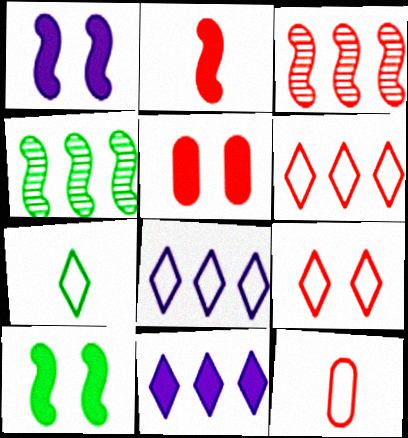[[7, 8, 9]]